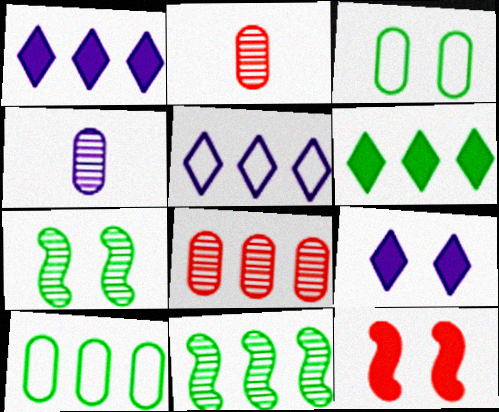[[6, 10, 11]]